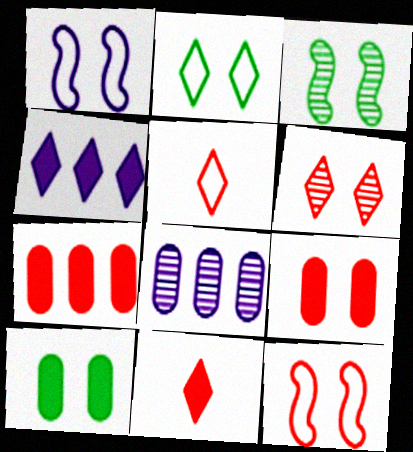[[1, 6, 10], 
[2, 3, 10], 
[6, 9, 12]]